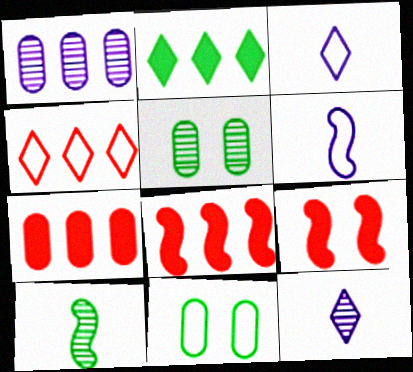[[2, 10, 11], 
[3, 5, 8], 
[4, 6, 11], 
[8, 11, 12]]